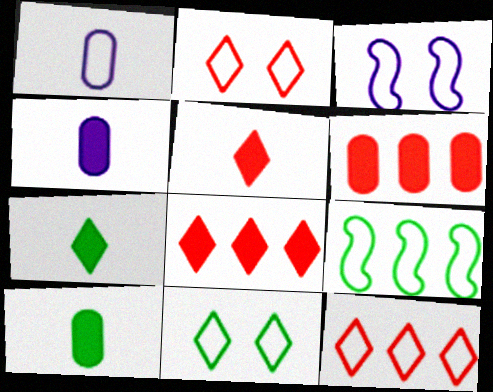[[1, 2, 9]]